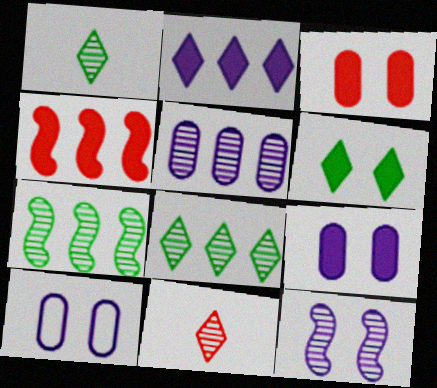[[1, 4, 10]]